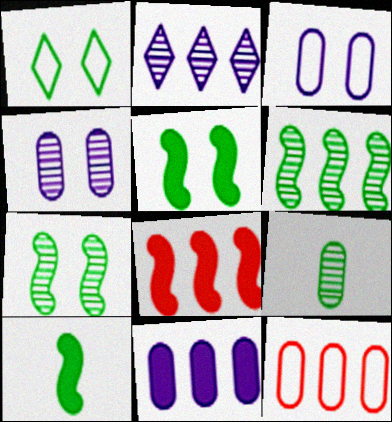[]